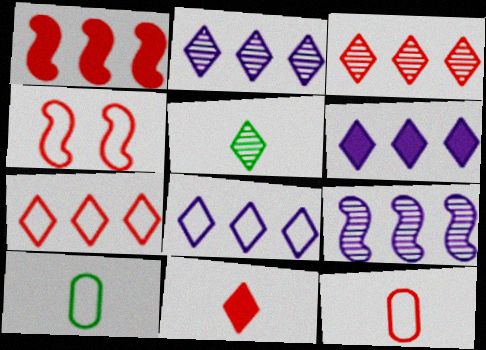[[2, 6, 8], 
[4, 7, 12], 
[4, 8, 10]]